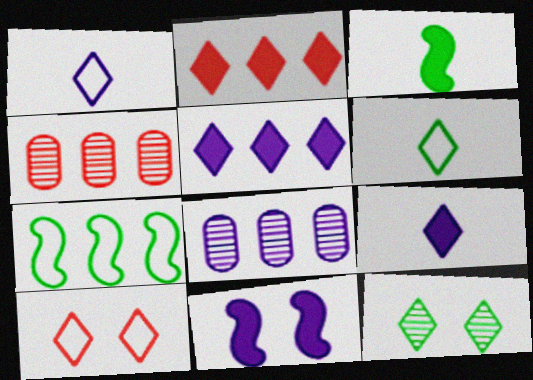[[1, 2, 12], 
[1, 8, 11], 
[2, 7, 8], 
[3, 8, 10], 
[4, 5, 7], 
[4, 6, 11]]